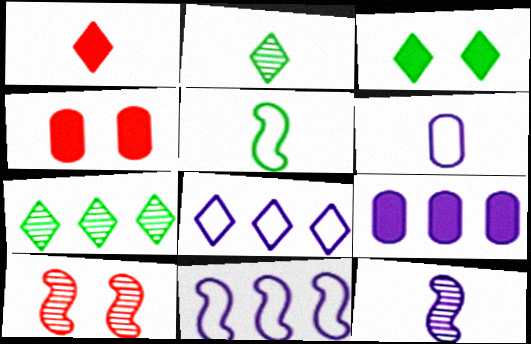[[2, 4, 11]]